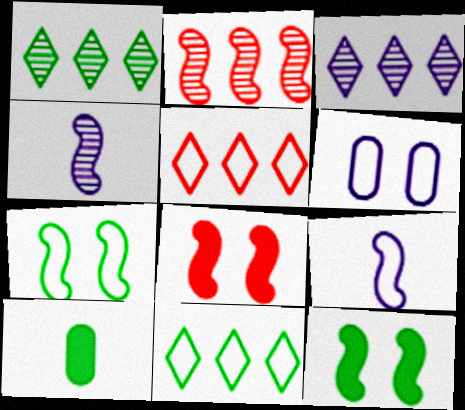[[1, 7, 10], 
[2, 9, 12]]